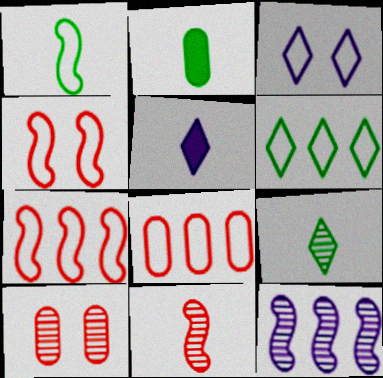[[1, 2, 9], 
[1, 3, 8], 
[9, 10, 12]]